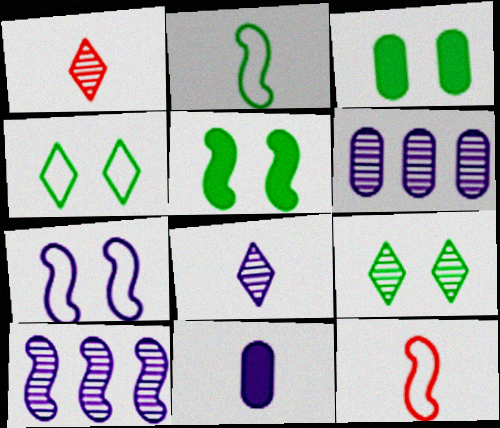[[1, 2, 11], 
[5, 10, 12]]